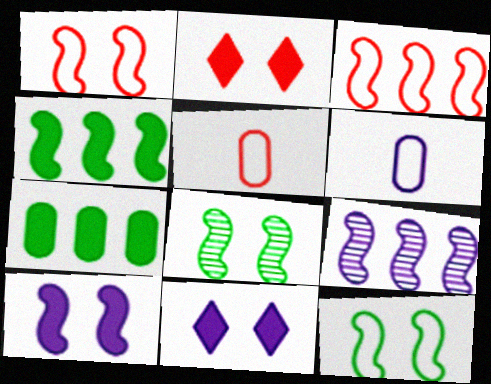[[1, 8, 10], 
[3, 4, 9], 
[6, 9, 11]]